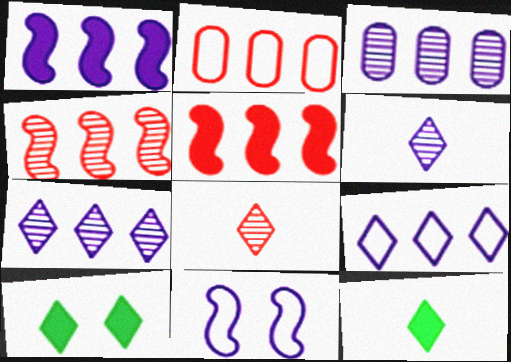[[1, 3, 9], 
[8, 9, 10]]